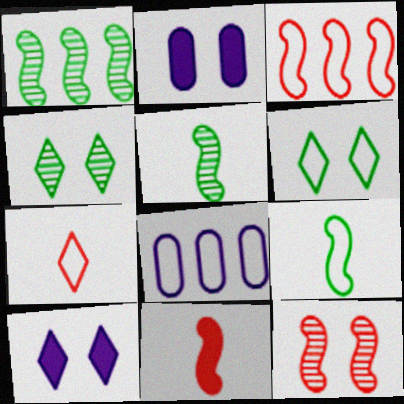[[1, 2, 7], 
[2, 6, 12], 
[3, 11, 12], 
[4, 8, 11]]